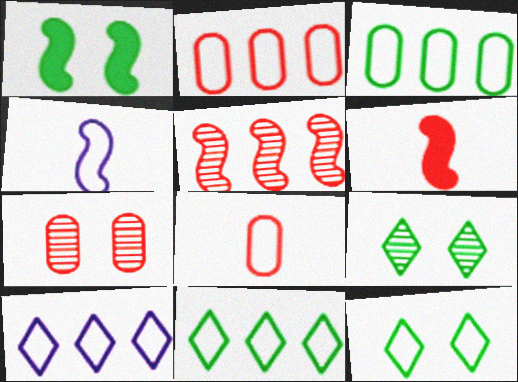[[1, 4, 5], 
[2, 4, 12]]